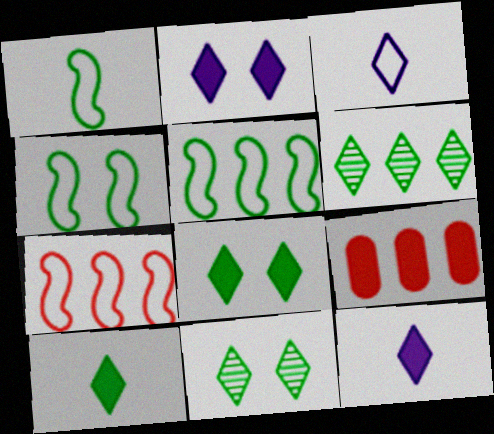[[1, 4, 5]]